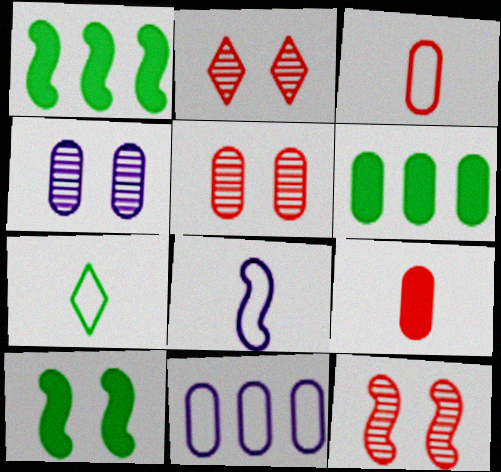[[1, 8, 12], 
[2, 5, 12], 
[2, 6, 8], 
[3, 4, 6], 
[3, 7, 8]]